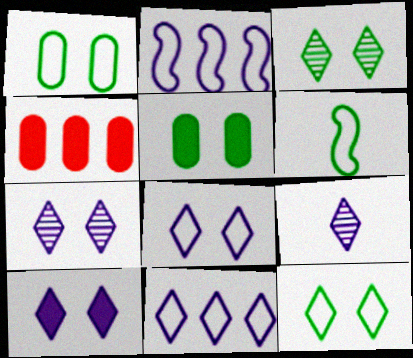[[4, 6, 7], 
[7, 8, 10], 
[9, 10, 11]]